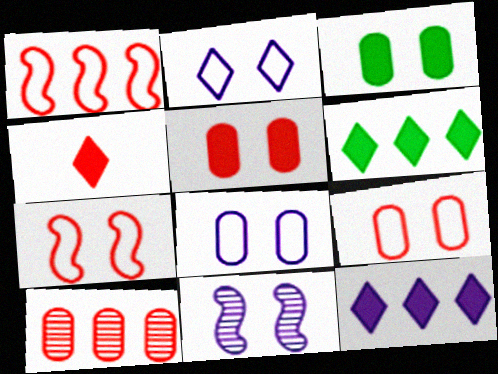[[4, 7, 10]]